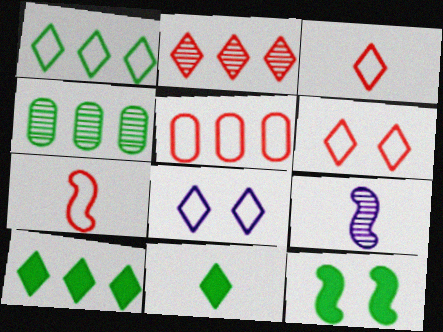[[1, 3, 8], 
[2, 8, 11], 
[5, 6, 7]]